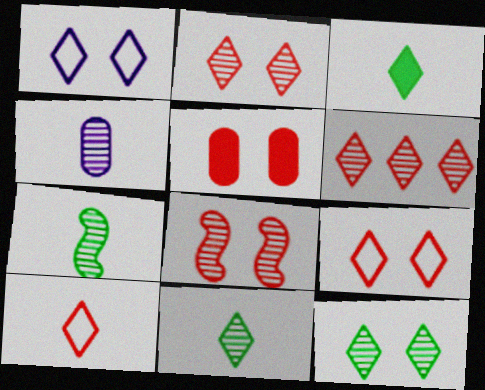[[1, 3, 6], 
[5, 8, 9]]